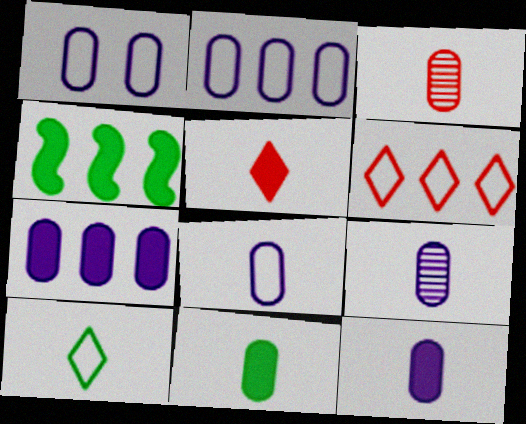[[1, 2, 8], 
[1, 7, 9], 
[3, 8, 11], 
[8, 9, 12]]